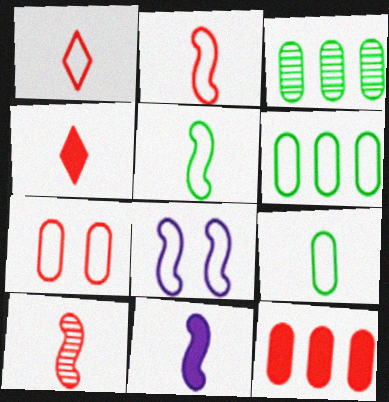[[1, 6, 8], 
[3, 4, 8], 
[5, 10, 11]]